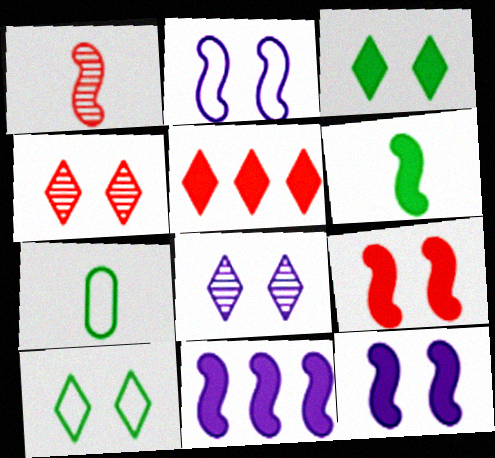[[4, 7, 11], 
[6, 9, 11]]